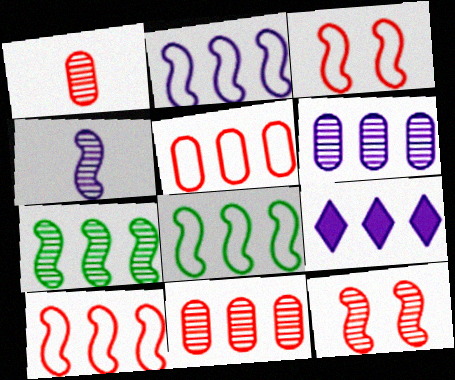[[2, 6, 9], 
[2, 8, 10], 
[4, 7, 12], 
[5, 7, 9], 
[8, 9, 11]]